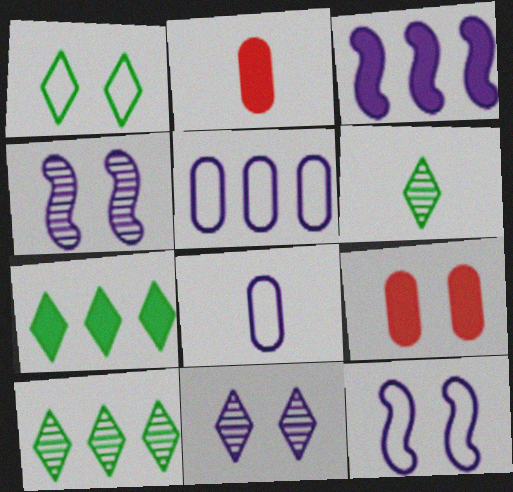[[1, 4, 9], 
[1, 6, 7], 
[2, 10, 12], 
[3, 8, 11]]